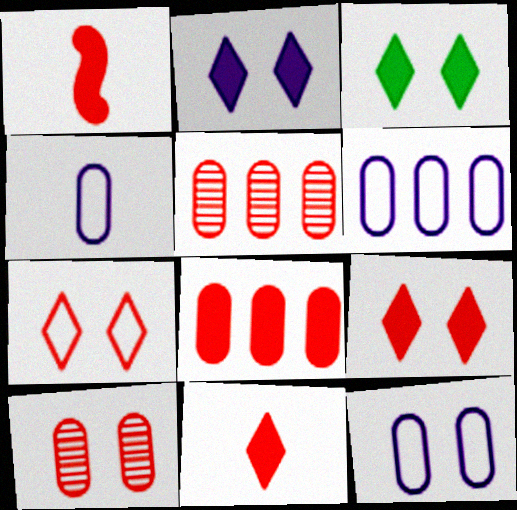[[1, 5, 7], 
[1, 8, 9], 
[2, 3, 9], 
[4, 6, 12]]